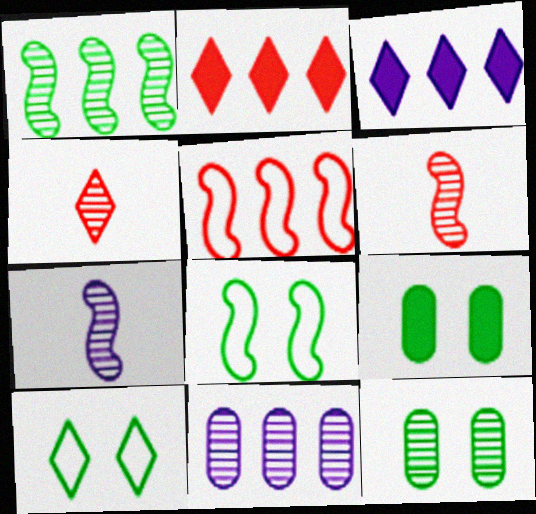[[3, 4, 10]]